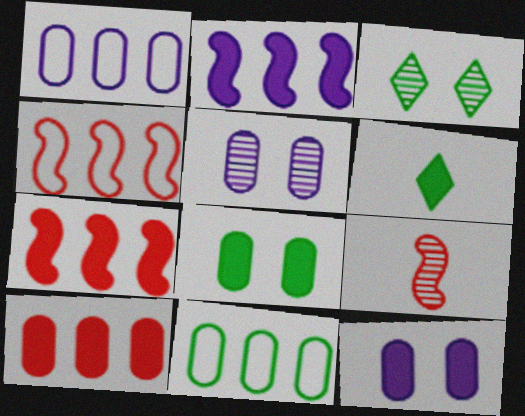[[4, 5, 6], 
[6, 7, 12]]